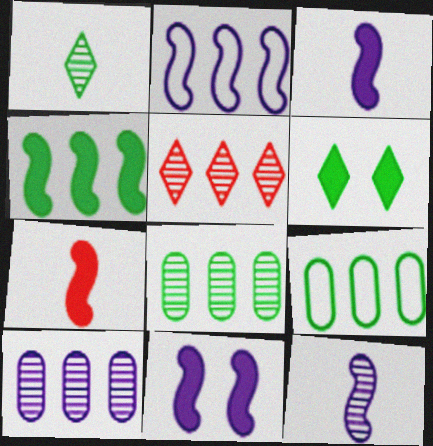[[2, 11, 12], 
[4, 7, 11]]